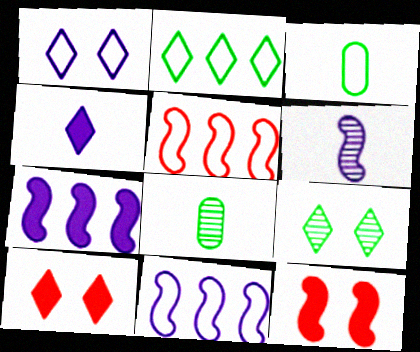[[1, 3, 5], 
[1, 9, 10], 
[8, 10, 11]]